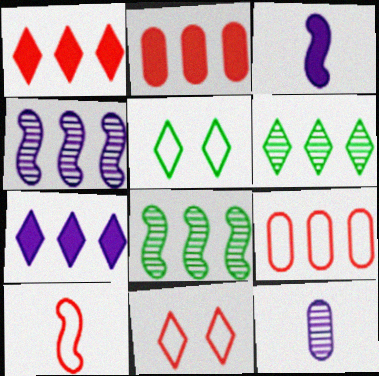[[7, 8, 9], 
[9, 10, 11]]